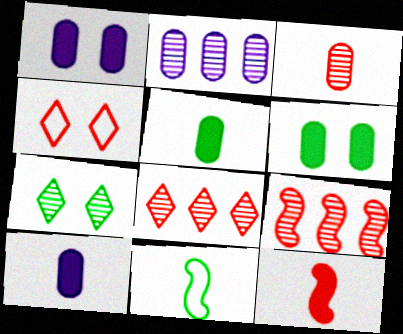[[1, 8, 11]]